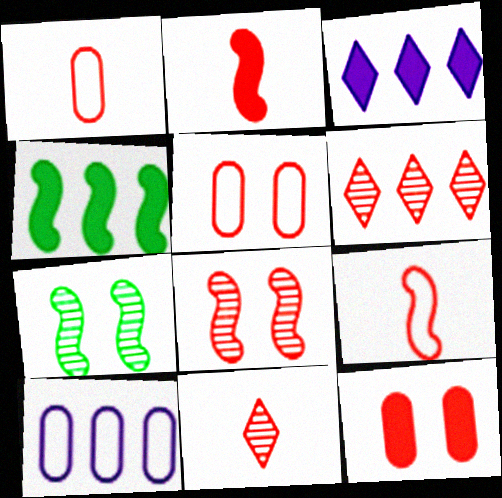[[1, 2, 11], 
[1, 3, 7], 
[2, 5, 6], 
[4, 6, 10], 
[6, 9, 12]]